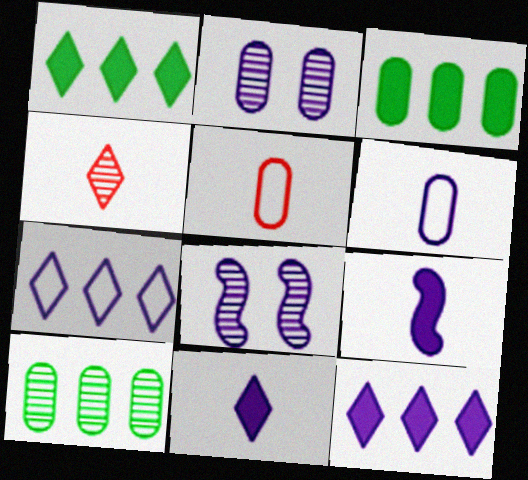[[1, 5, 8], 
[2, 3, 5], 
[2, 7, 9], 
[4, 8, 10], 
[6, 8, 12]]